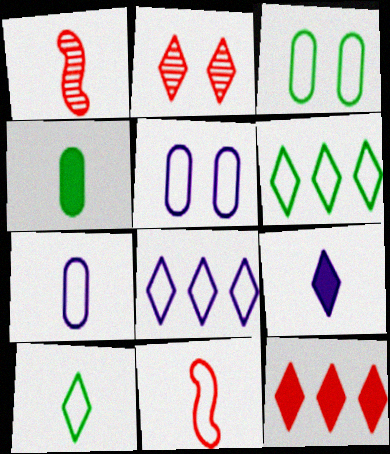[[2, 6, 9], 
[3, 8, 11], 
[5, 6, 11], 
[7, 10, 11]]